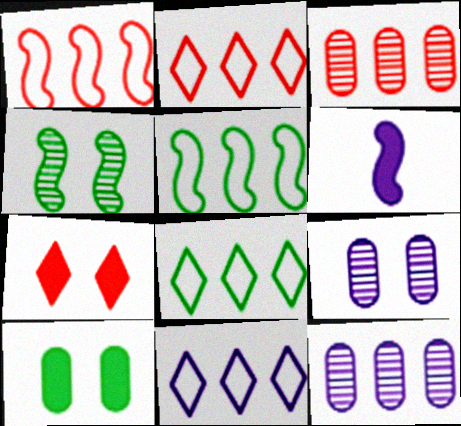[[1, 4, 6], 
[2, 8, 11], 
[6, 9, 11]]